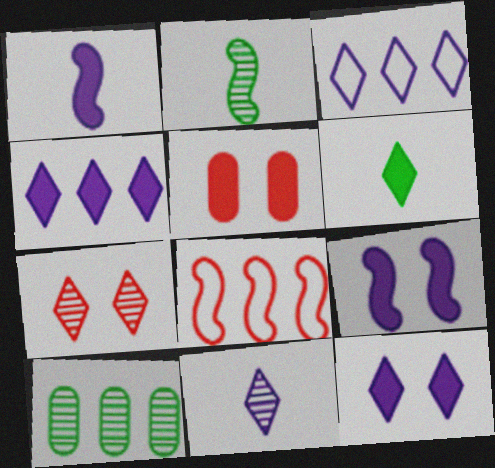[[2, 3, 5], 
[2, 8, 9], 
[3, 6, 7], 
[3, 11, 12], 
[4, 8, 10]]